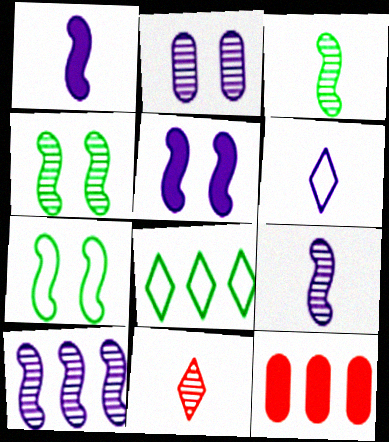[[4, 6, 12], 
[8, 10, 12]]